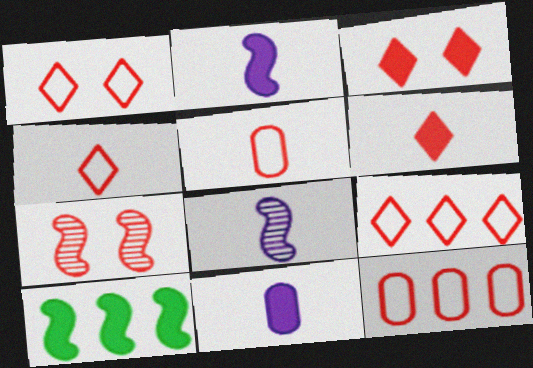[[1, 4, 9], 
[3, 10, 11], 
[6, 7, 12]]